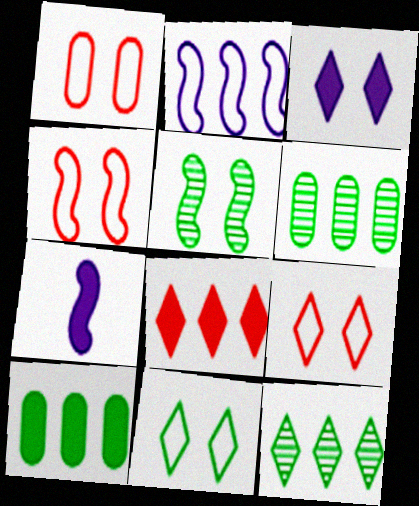[[1, 3, 5], 
[1, 4, 9], 
[1, 7, 12], 
[2, 6, 8], 
[6, 7, 9]]